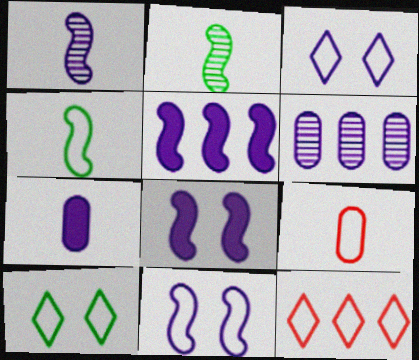[[1, 5, 11]]